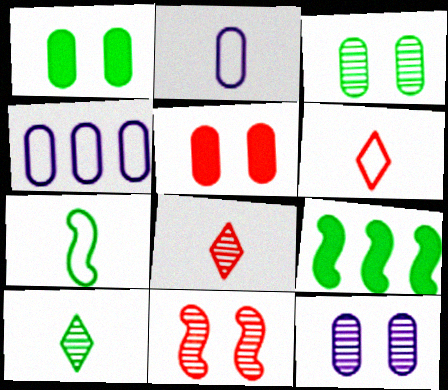[[2, 6, 7], 
[6, 9, 12]]